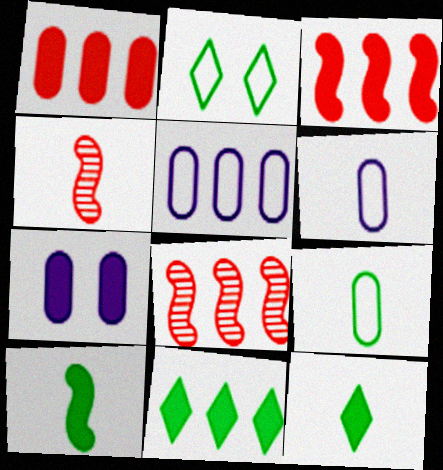[[3, 7, 12], 
[4, 6, 12], 
[5, 8, 11]]